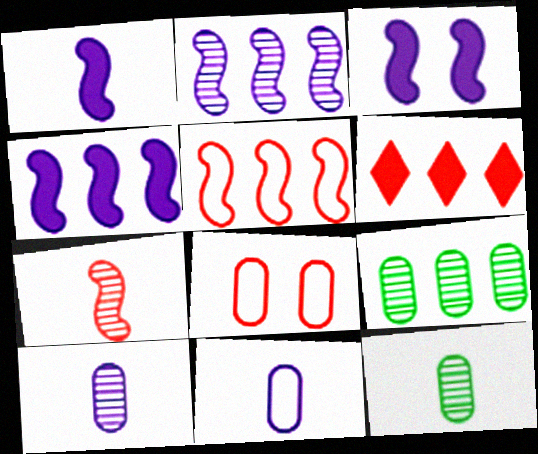[[1, 3, 4], 
[6, 7, 8]]